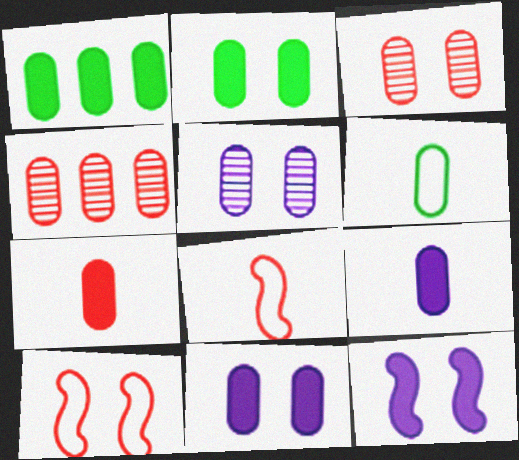[[1, 7, 11], 
[4, 6, 11]]